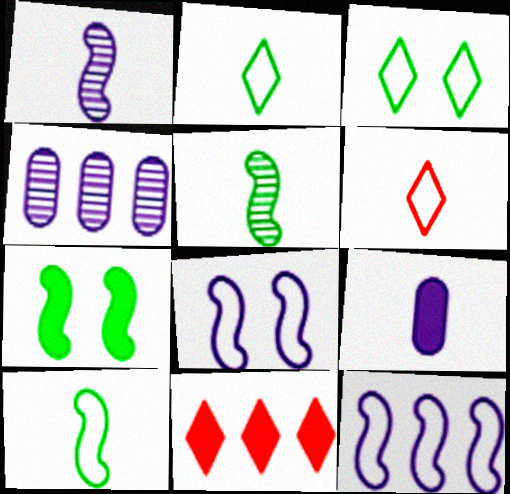[[4, 6, 7], 
[5, 6, 9], 
[7, 9, 11]]